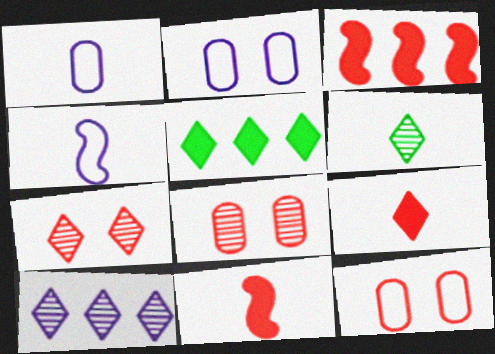[[1, 6, 11], 
[2, 3, 6], 
[4, 5, 8], 
[6, 7, 10]]